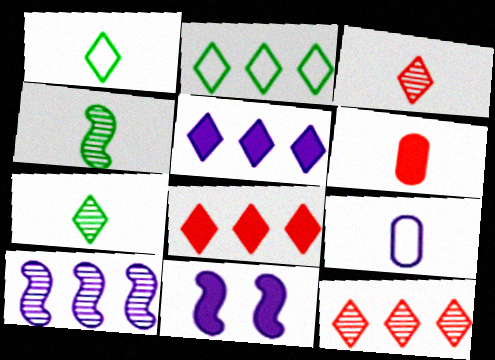[[2, 5, 12]]